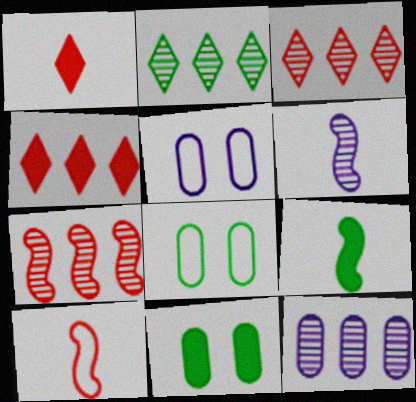[[2, 7, 12], 
[2, 8, 9], 
[3, 5, 9], 
[4, 6, 8], 
[6, 9, 10]]